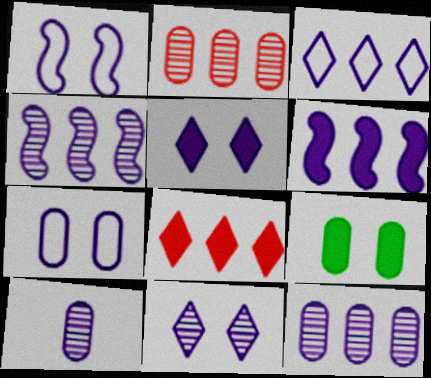[[3, 6, 12], 
[4, 10, 11]]